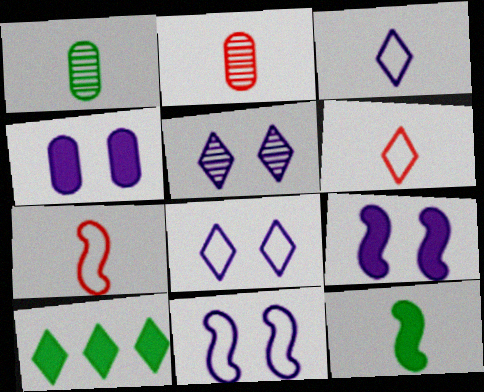[[2, 3, 12], 
[2, 10, 11], 
[4, 5, 11], 
[5, 6, 10]]